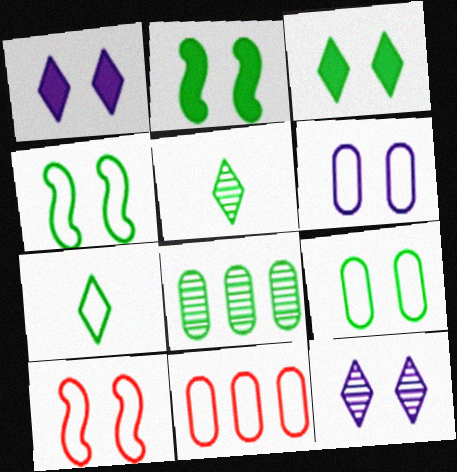[[2, 7, 8]]